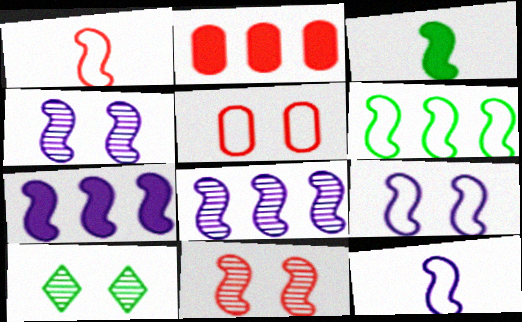[[1, 6, 9], 
[2, 10, 12], 
[4, 7, 12]]